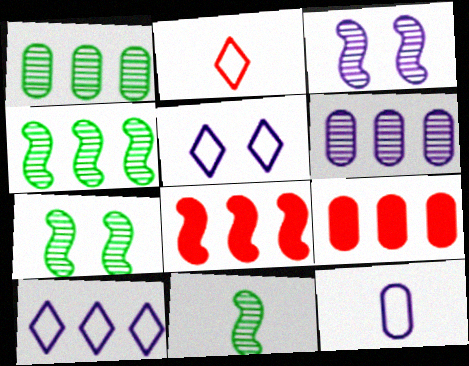[[1, 8, 10], 
[4, 7, 11], 
[4, 9, 10], 
[5, 9, 11]]